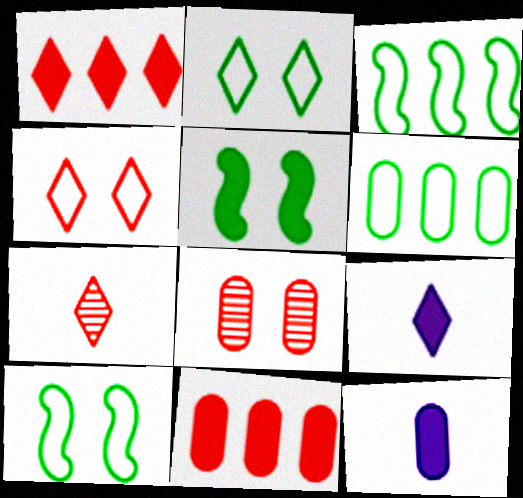[[1, 4, 7], 
[1, 5, 12], 
[3, 8, 9], 
[5, 9, 11], 
[6, 8, 12]]